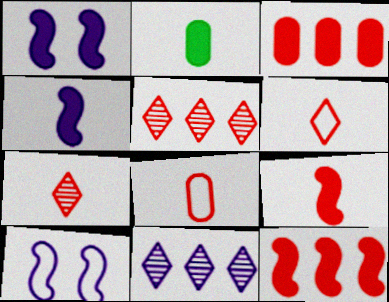[[2, 5, 10], 
[7, 8, 9]]